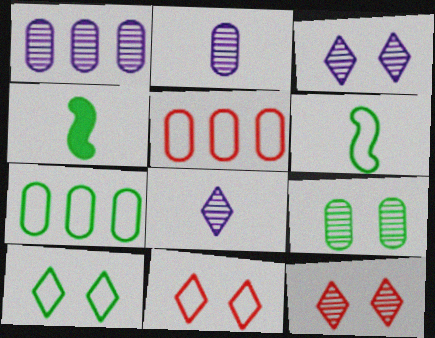[[1, 4, 11], 
[3, 4, 5], 
[6, 7, 10]]